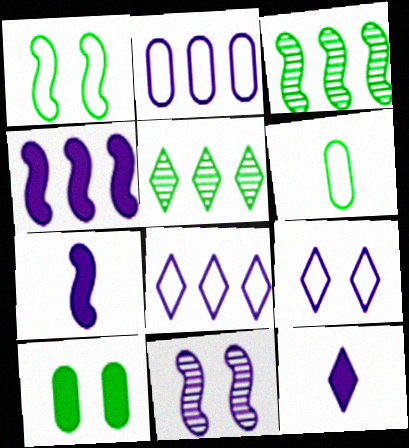[[2, 11, 12]]